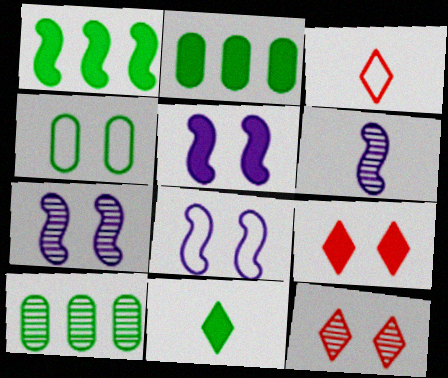[[2, 3, 7], 
[3, 5, 10], 
[4, 5, 12], 
[4, 7, 9], 
[5, 7, 8], 
[6, 10, 12]]